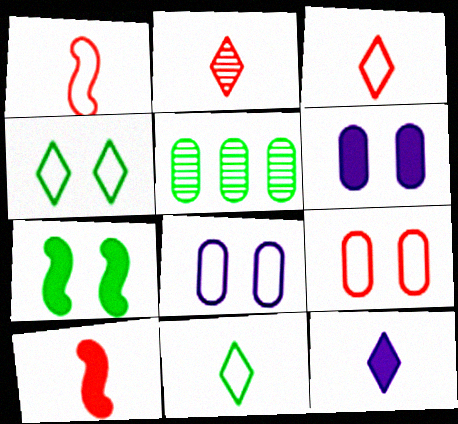[[2, 11, 12], 
[5, 7, 11]]